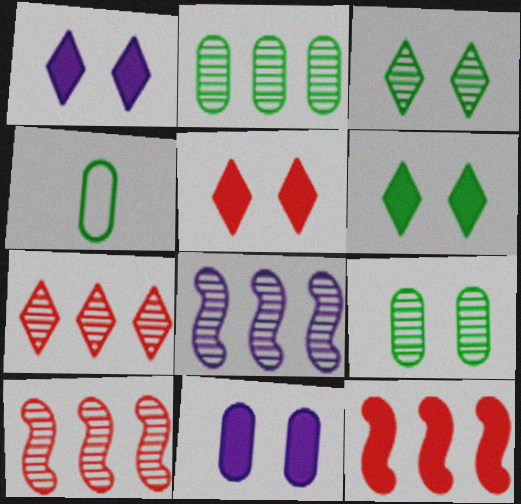[[1, 4, 10], 
[1, 5, 6], 
[2, 7, 8], 
[4, 5, 8]]